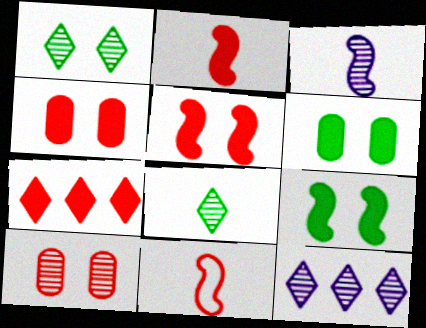[[2, 4, 7], 
[6, 11, 12], 
[7, 10, 11]]